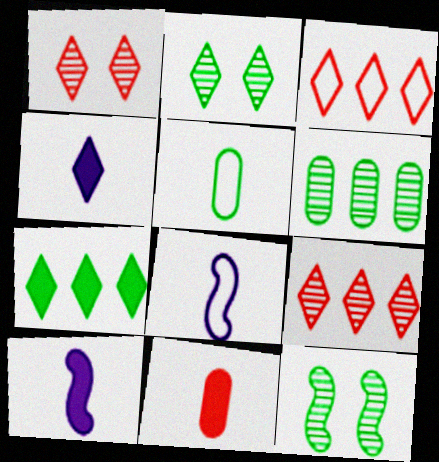[[2, 3, 4], 
[5, 7, 12]]